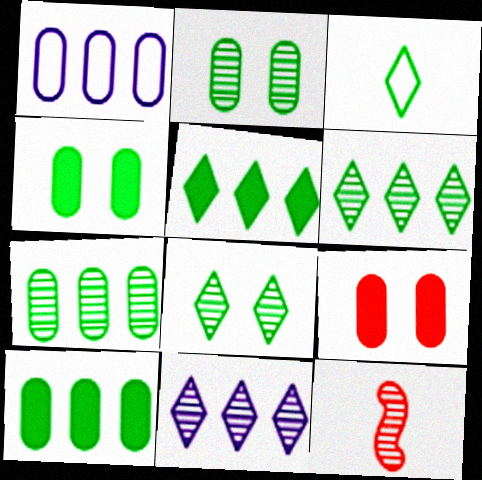[[2, 11, 12], 
[3, 5, 8]]